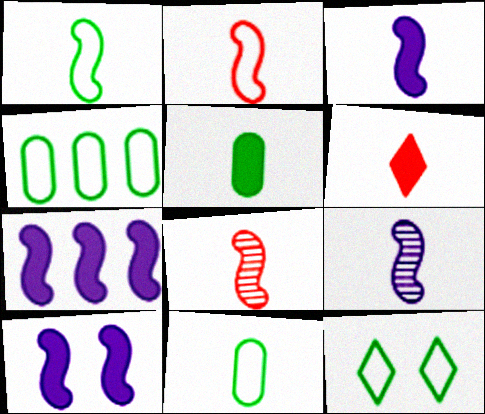[[1, 3, 8], 
[1, 4, 12], 
[3, 5, 6], 
[3, 7, 10], 
[6, 9, 11]]